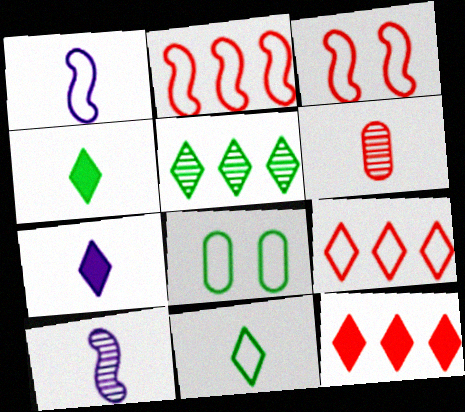[[1, 4, 6], 
[1, 8, 9], 
[3, 6, 12], 
[8, 10, 12]]